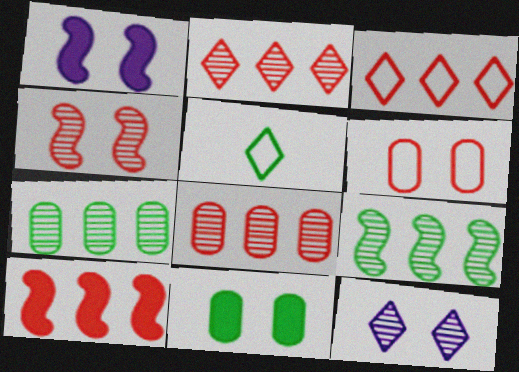[[1, 5, 8], 
[3, 8, 10], 
[5, 9, 11]]